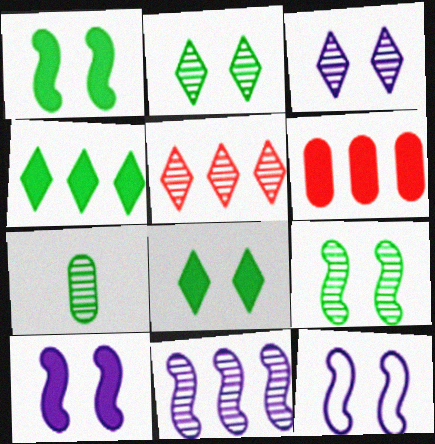[]